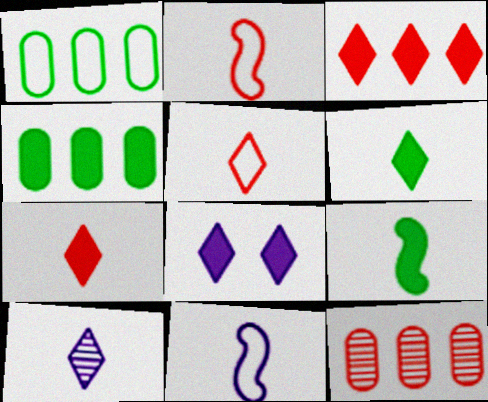[[3, 6, 8], 
[5, 6, 10]]